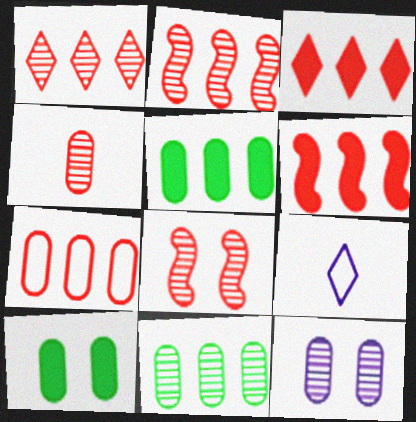[[1, 4, 8], 
[1, 6, 7], 
[2, 3, 7], 
[2, 9, 10], 
[4, 11, 12], 
[5, 8, 9]]